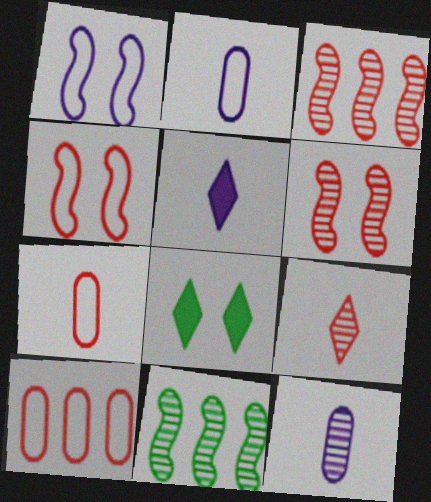[[2, 3, 8]]